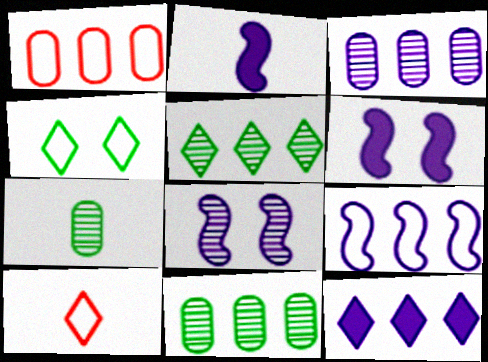[[2, 7, 10], 
[2, 8, 9], 
[3, 9, 12], 
[6, 10, 11]]